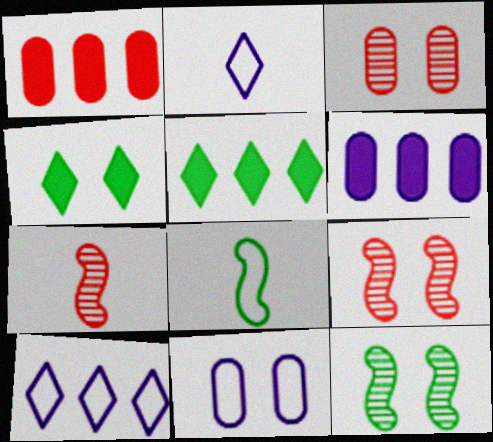[[1, 2, 12], 
[4, 9, 11], 
[5, 7, 11]]